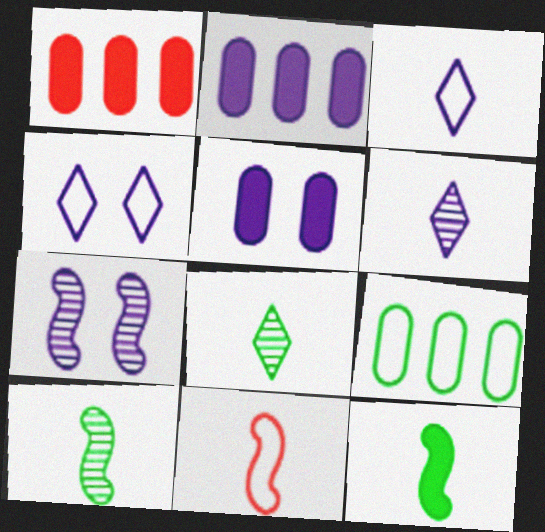[[1, 4, 10], 
[2, 3, 7], 
[4, 5, 7], 
[4, 9, 11]]